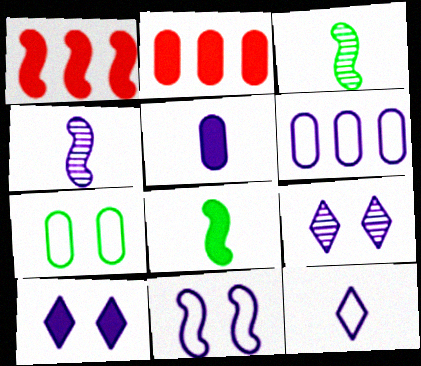[[1, 3, 11], 
[2, 8, 10], 
[4, 5, 12], 
[4, 6, 10], 
[6, 11, 12]]